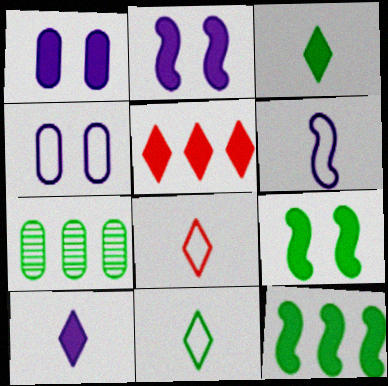[[2, 7, 8], 
[7, 9, 11]]